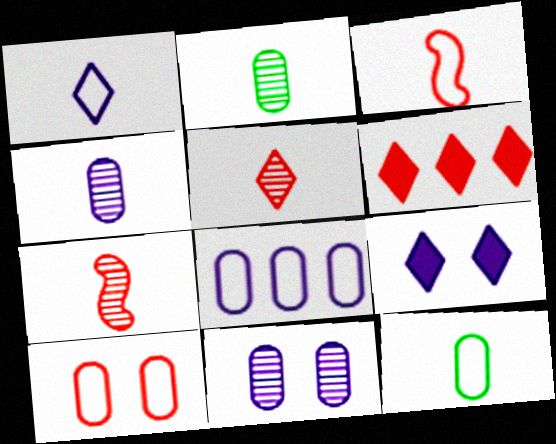[[1, 3, 12], 
[6, 7, 10], 
[8, 10, 12]]